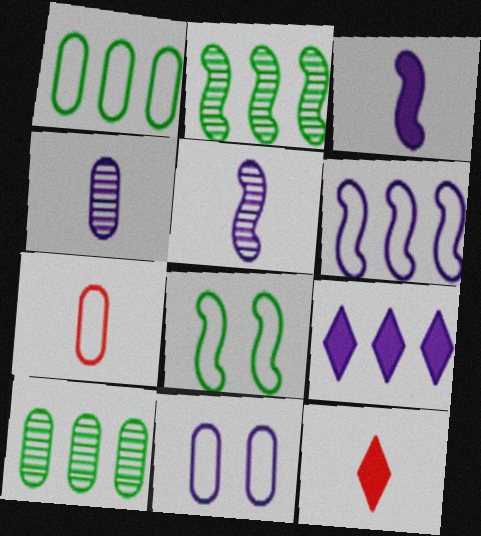[[1, 7, 11], 
[2, 11, 12], 
[5, 9, 11]]